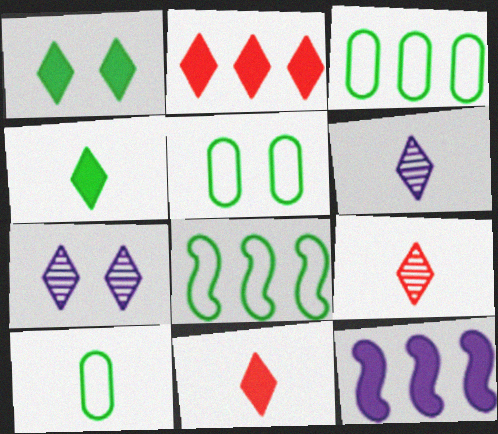[[3, 5, 10], 
[5, 9, 12]]